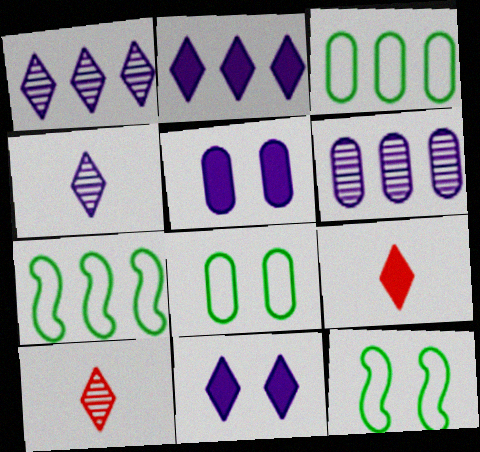[[5, 7, 10], 
[6, 9, 12]]